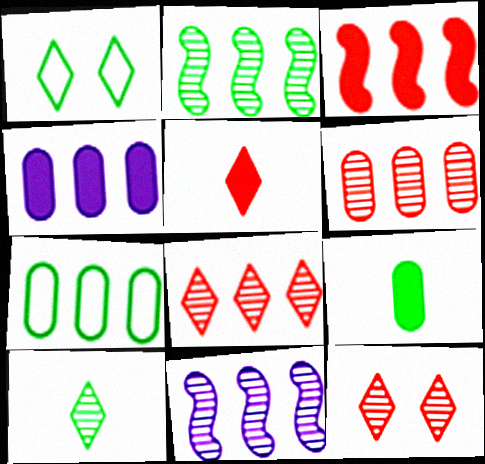[[1, 2, 9], 
[4, 6, 7]]